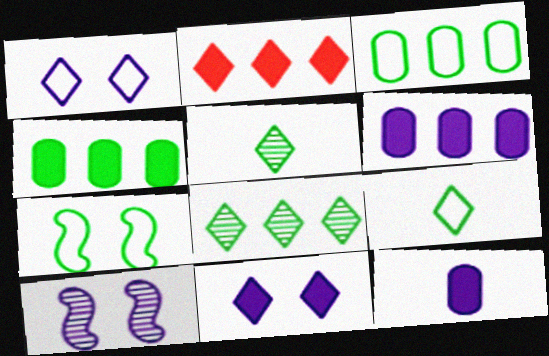[[1, 2, 5], 
[3, 7, 9], 
[4, 5, 7]]